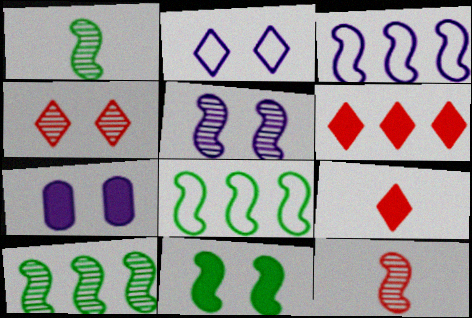[[1, 8, 11], 
[2, 5, 7], 
[3, 11, 12], 
[5, 10, 12]]